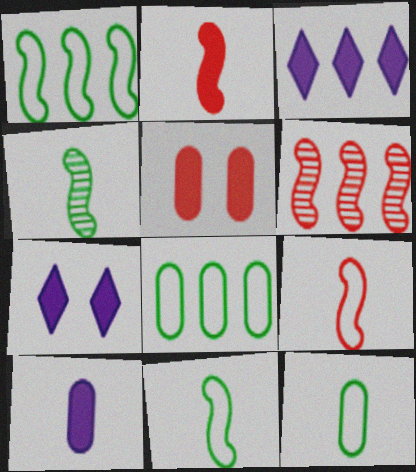[[3, 6, 8], 
[6, 7, 12]]